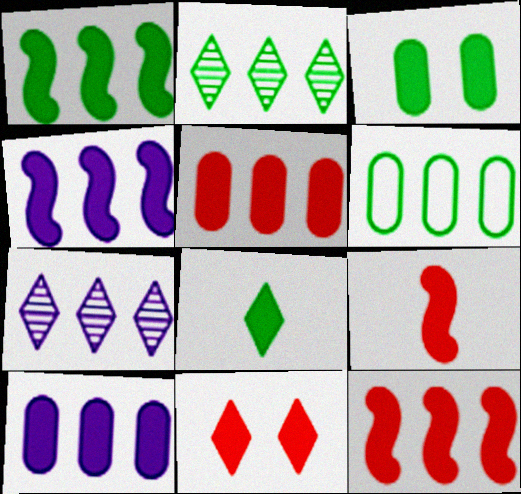[[1, 2, 6], 
[1, 3, 8], 
[1, 4, 12], 
[5, 9, 11], 
[6, 7, 12]]